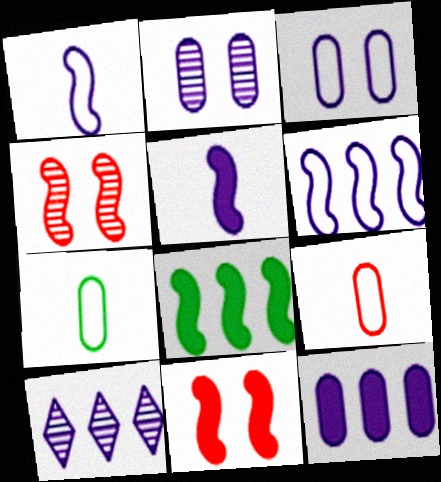[[1, 4, 8], 
[3, 5, 10], 
[5, 8, 11], 
[6, 10, 12], 
[7, 10, 11]]